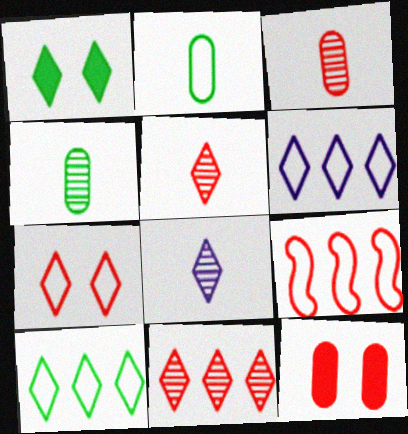[[1, 5, 6], 
[5, 9, 12]]